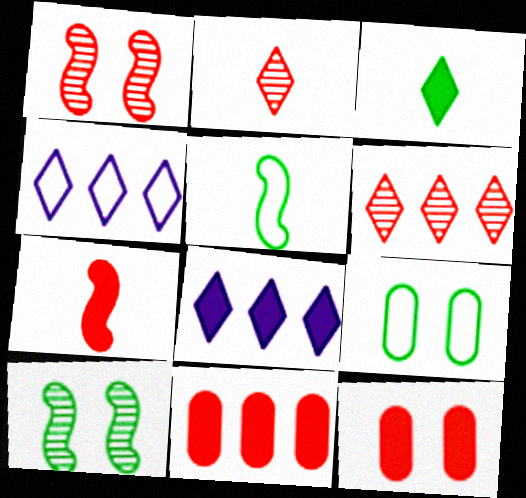[]